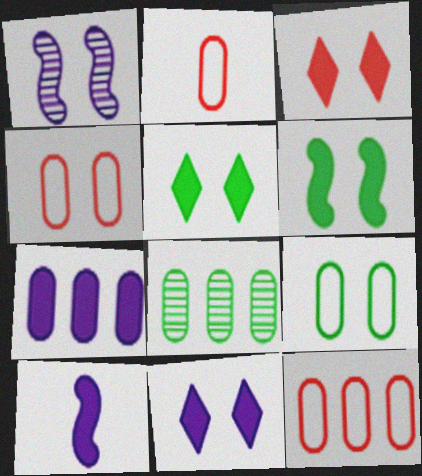[[1, 3, 9], 
[1, 4, 5], 
[2, 4, 12], 
[3, 5, 11], 
[7, 8, 12], 
[7, 10, 11]]